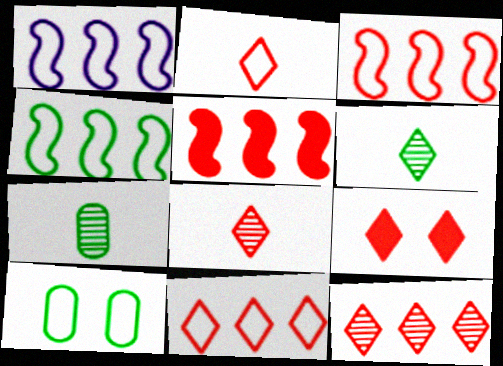[[1, 2, 10], 
[1, 3, 4], 
[1, 7, 9], 
[2, 9, 12], 
[8, 9, 11]]